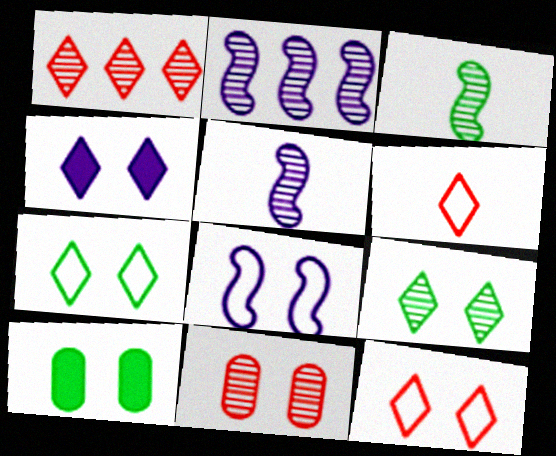[[2, 6, 10], 
[4, 9, 12]]